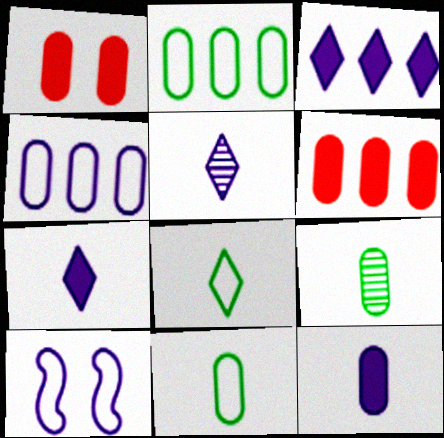[[1, 4, 9]]